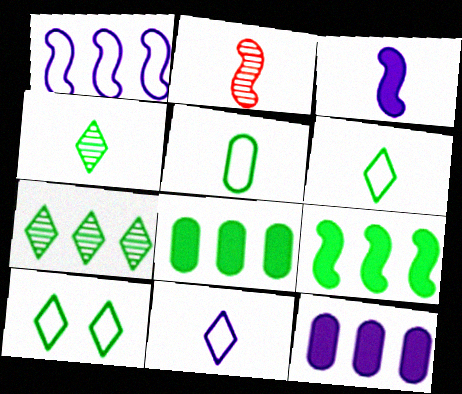[[2, 10, 12]]